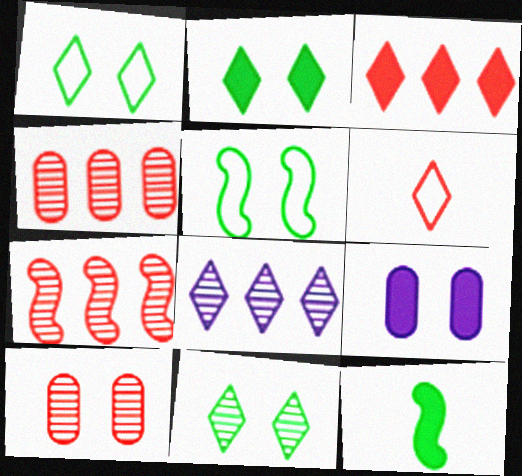[[1, 2, 11], 
[2, 6, 8], 
[3, 9, 12]]